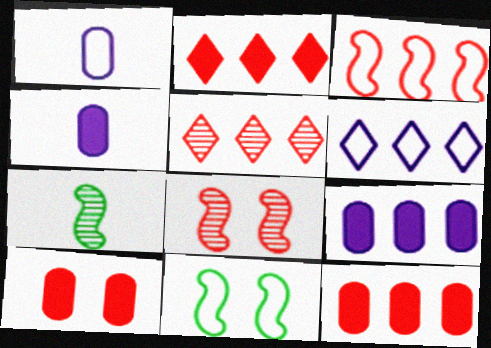[[3, 5, 12], 
[4, 5, 11], 
[6, 7, 10]]